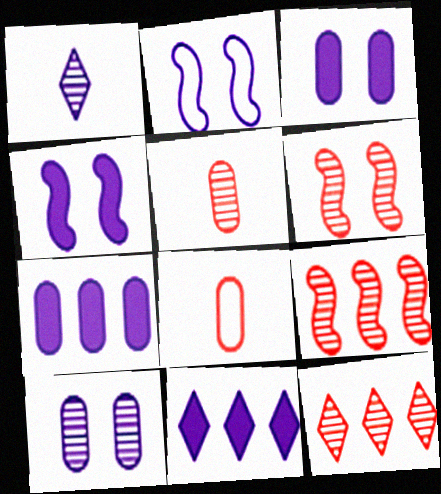[[1, 2, 7], 
[5, 6, 12]]